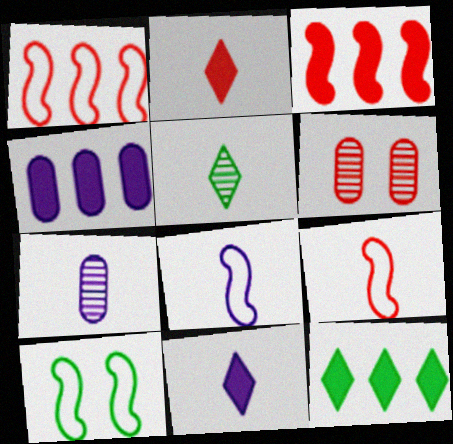[[1, 2, 6], 
[1, 8, 10], 
[3, 4, 12], 
[6, 8, 12], 
[7, 8, 11]]